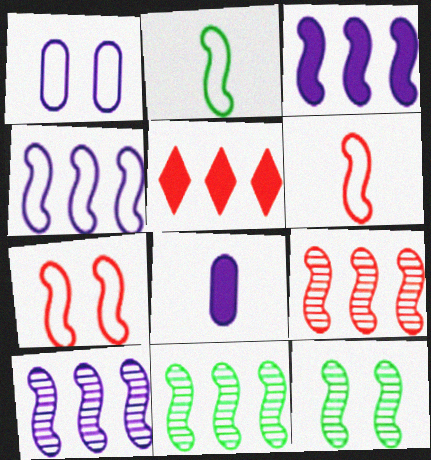[[2, 4, 7], 
[3, 4, 10], 
[3, 6, 12], 
[9, 10, 11]]